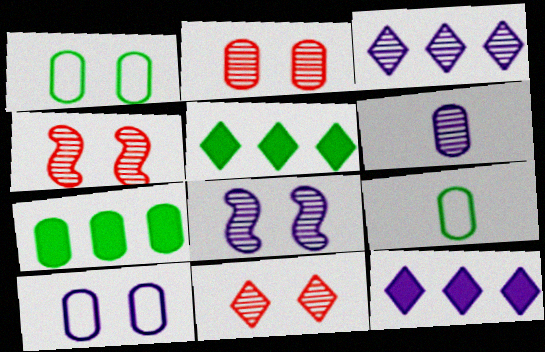[[2, 4, 11], 
[3, 6, 8], 
[4, 9, 12]]